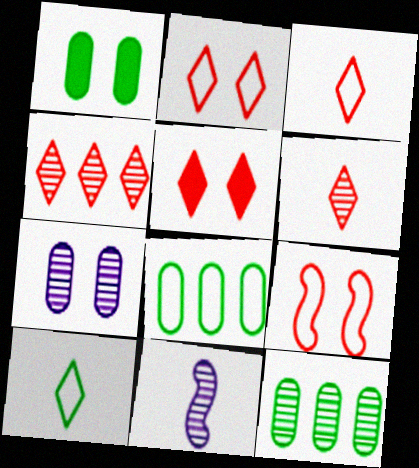[[3, 4, 5], 
[5, 8, 11]]